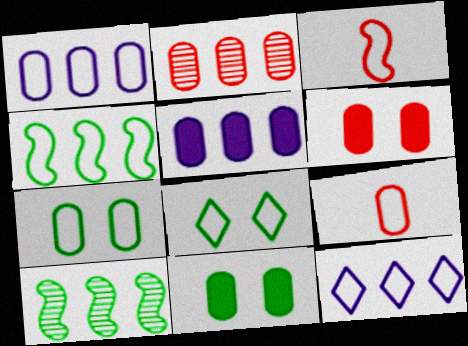[[1, 3, 8], 
[1, 7, 9], 
[2, 6, 9], 
[3, 7, 12]]